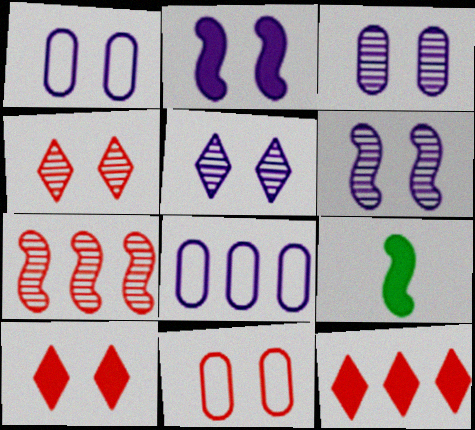[[1, 2, 5], 
[3, 5, 6], 
[4, 8, 9]]